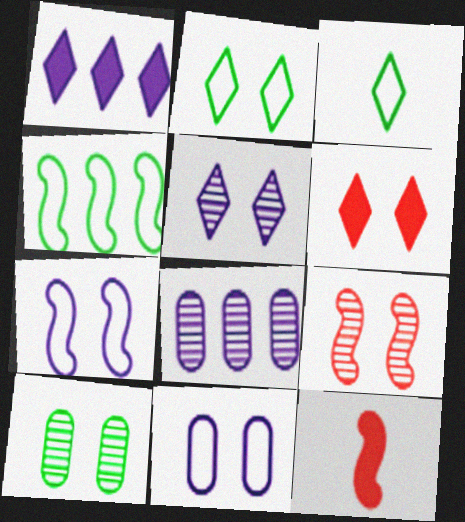[[2, 5, 6], 
[2, 8, 12], 
[5, 9, 10], 
[6, 7, 10]]